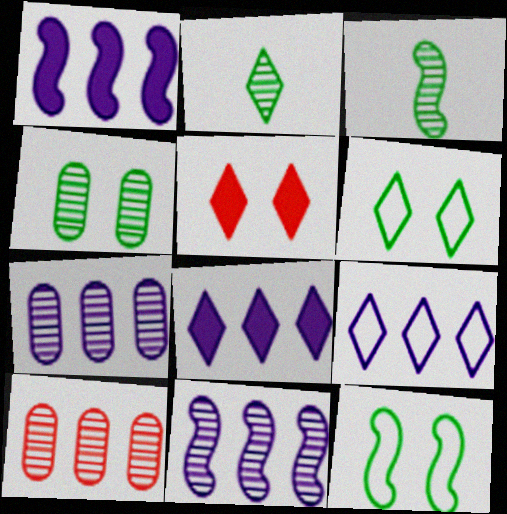[[1, 7, 9], 
[2, 5, 9]]